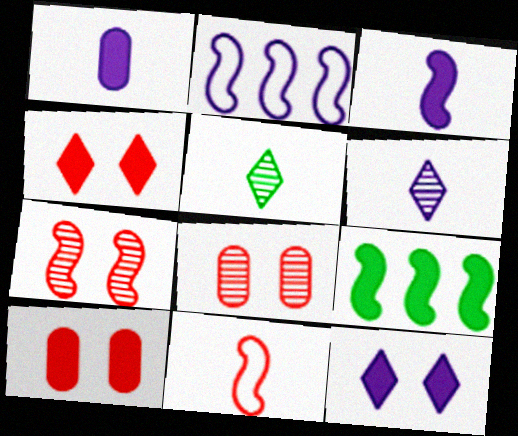[[1, 4, 9], 
[1, 5, 11], 
[2, 5, 10]]